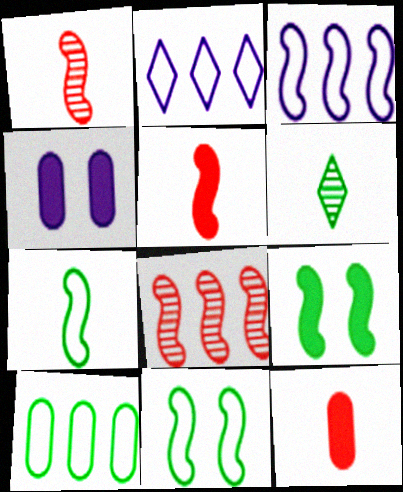[[1, 3, 9], 
[6, 9, 10]]